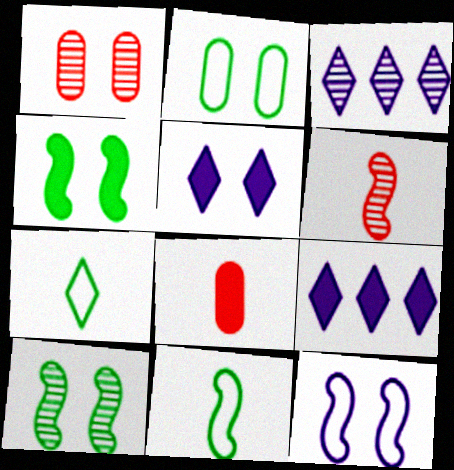[[1, 9, 11], 
[2, 6, 9], 
[4, 8, 9]]